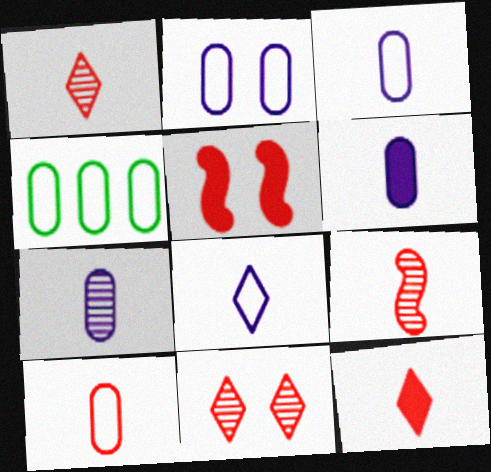[[2, 4, 10], 
[3, 6, 7], 
[9, 10, 12]]